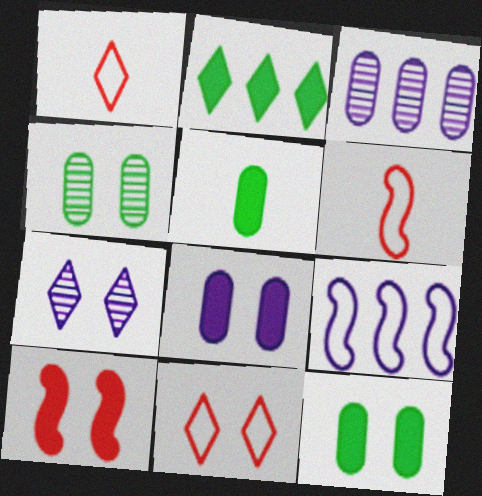[[1, 2, 7]]